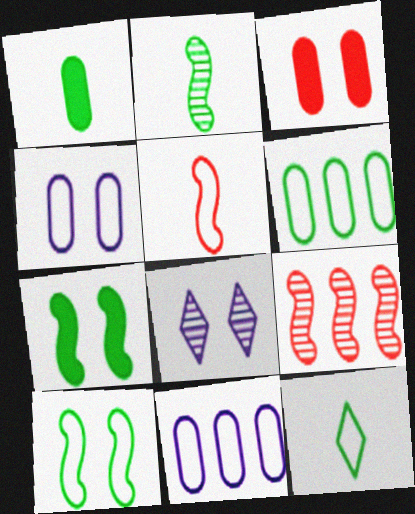[[1, 2, 12], 
[3, 8, 10], 
[6, 10, 12]]